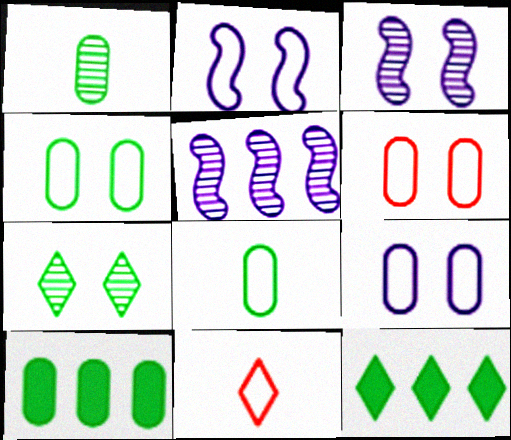[[1, 4, 10], 
[3, 10, 11], 
[4, 6, 9]]